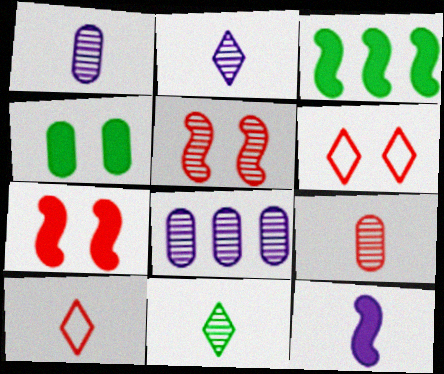[[1, 3, 6], 
[3, 7, 12], 
[5, 8, 11]]